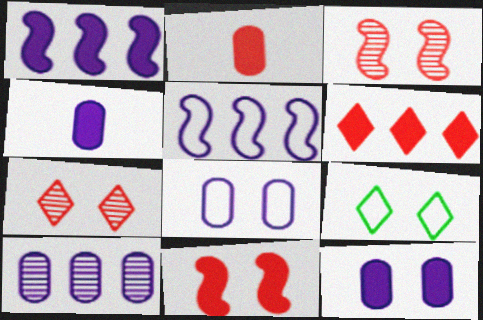[[2, 6, 11], 
[3, 9, 12], 
[4, 8, 10]]